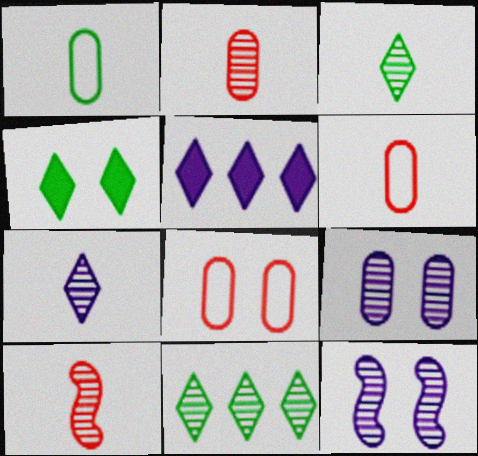[[2, 11, 12], 
[4, 8, 12], 
[9, 10, 11]]